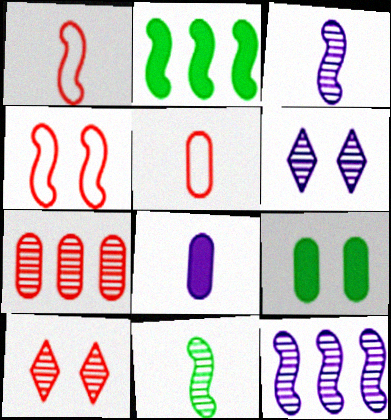[[2, 3, 4], 
[2, 5, 6], 
[4, 6, 9], 
[6, 7, 11]]